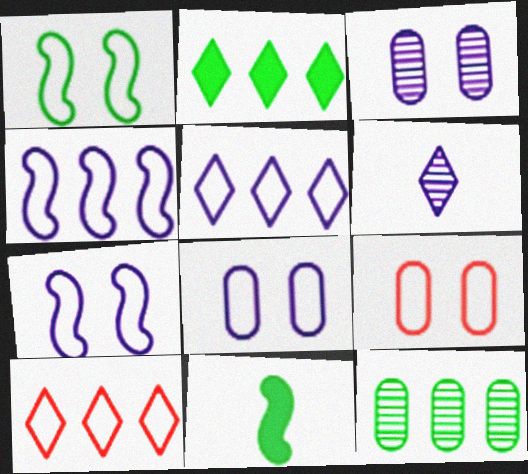[[3, 10, 11]]